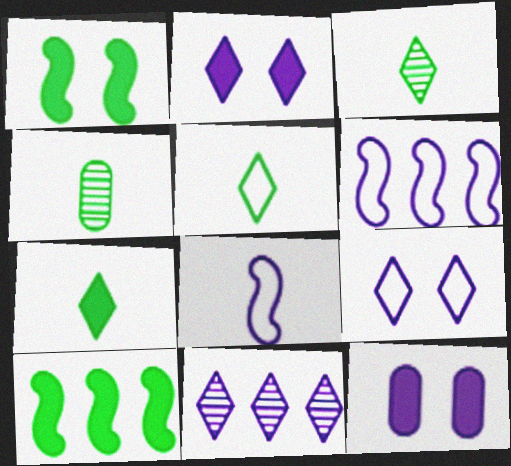[[3, 5, 7], 
[8, 11, 12]]